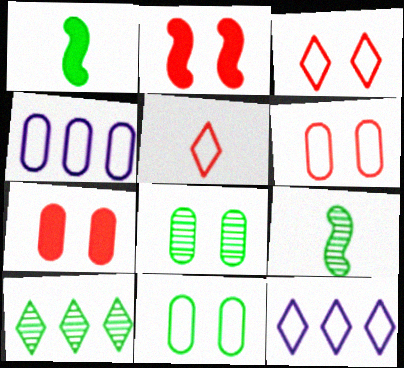[[1, 10, 11], 
[7, 9, 12], 
[8, 9, 10]]